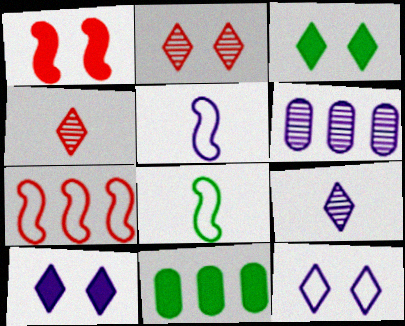[[2, 3, 12], 
[2, 5, 11], 
[5, 6, 10]]